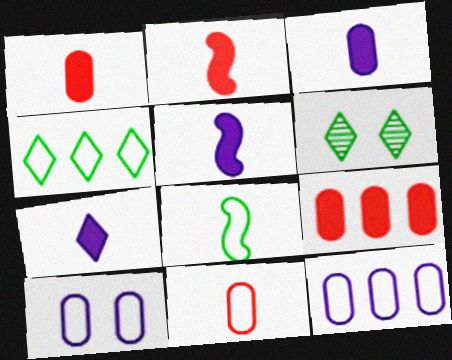[[2, 6, 12], 
[3, 5, 7]]